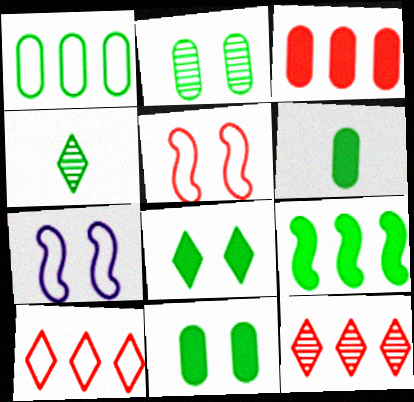[[1, 2, 6], 
[3, 4, 7], 
[6, 7, 12], 
[6, 8, 9]]